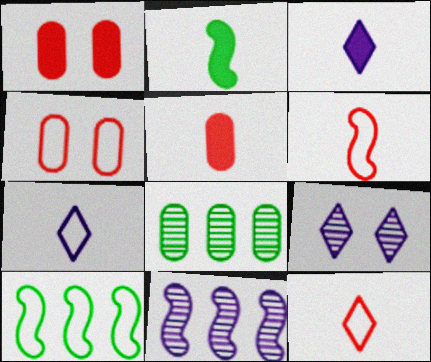[[2, 3, 5], 
[4, 7, 10], 
[5, 9, 10]]